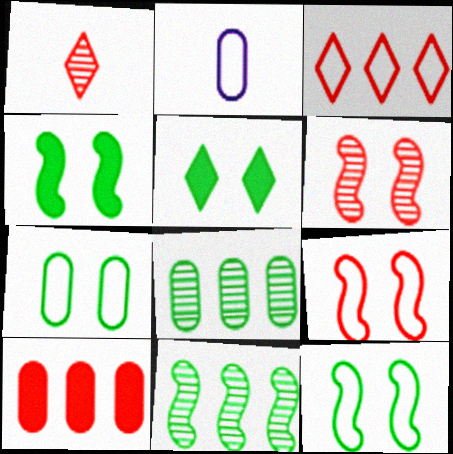[[1, 9, 10], 
[2, 3, 12]]